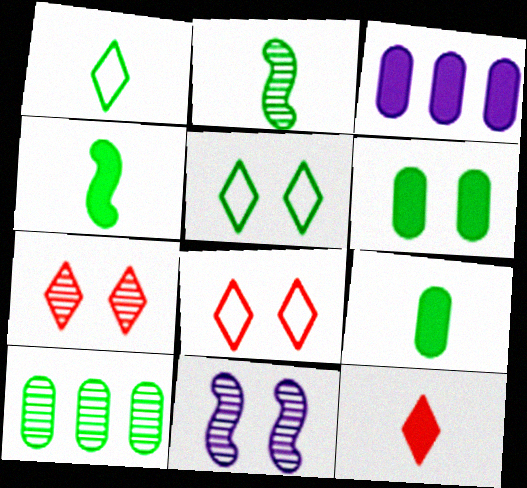[[1, 2, 9], 
[2, 3, 8], 
[4, 5, 10], 
[6, 8, 11]]